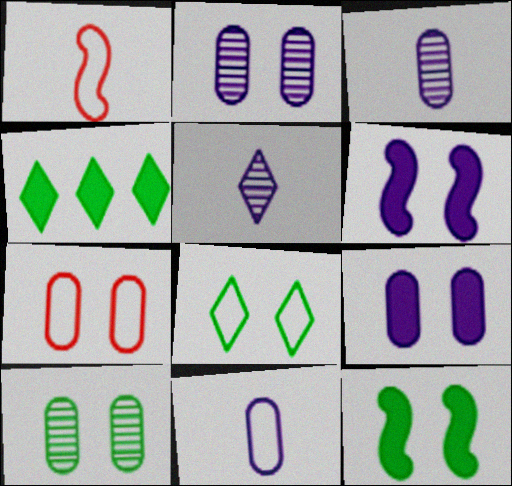[[1, 2, 4], 
[7, 9, 10], 
[8, 10, 12]]